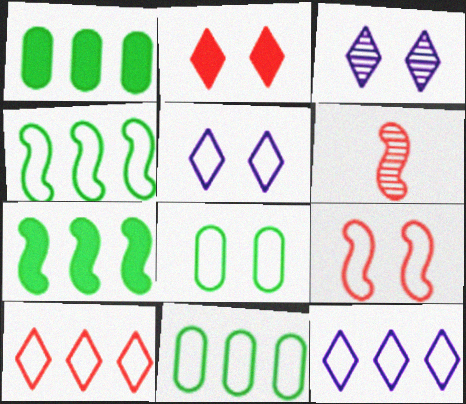[[1, 5, 6], 
[5, 8, 9]]